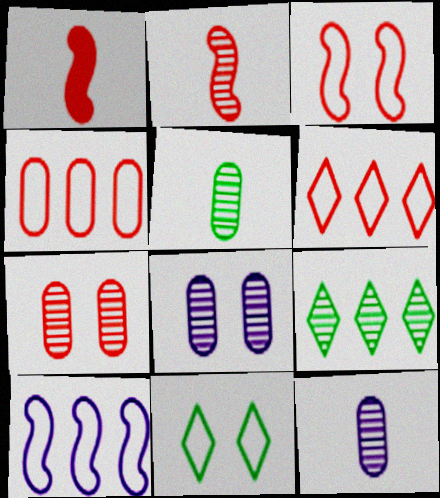[[1, 6, 7], 
[2, 8, 9]]